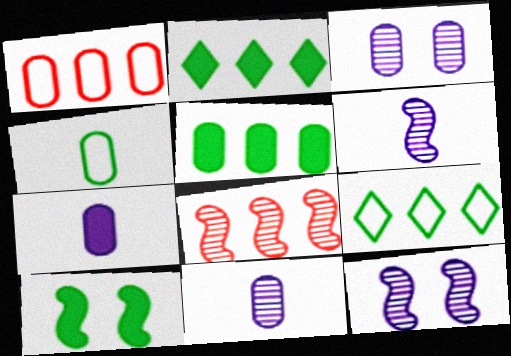[]